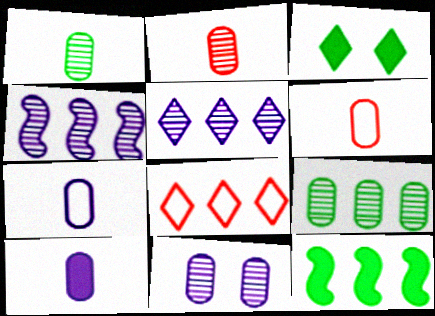[[1, 6, 10], 
[2, 9, 11], 
[3, 4, 6]]